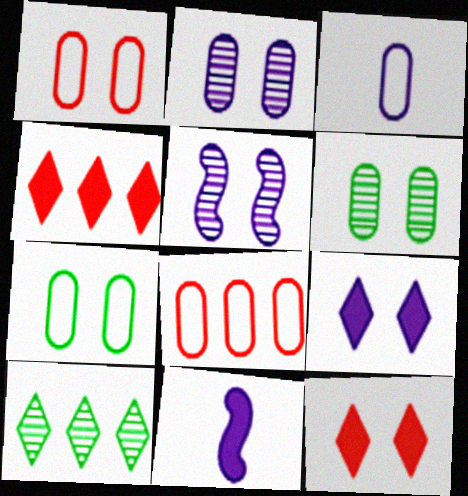[[1, 10, 11], 
[3, 7, 8], 
[5, 7, 12]]